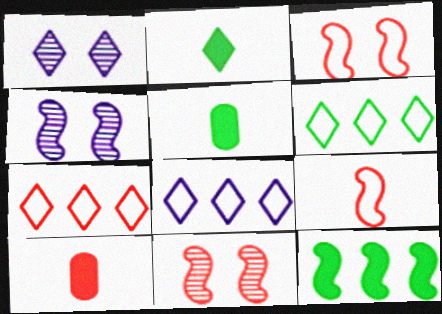[[1, 2, 7], 
[4, 5, 7], 
[4, 6, 10], 
[4, 9, 12], 
[5, 8, 11], 
[6, 7, 8], 
[7, 10, 11]]